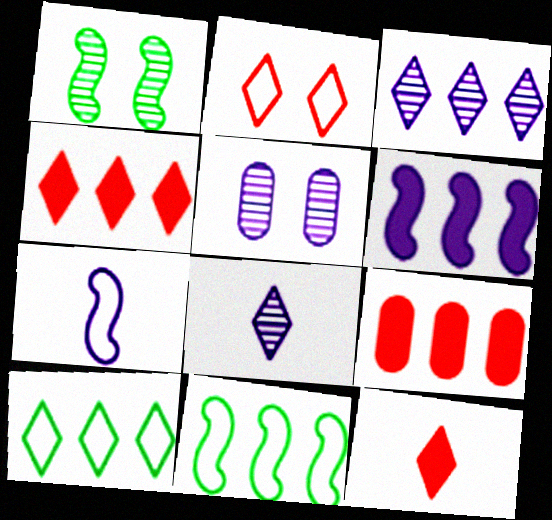[[3, 4, 10], 
[3, 9, 11], 
[5, 11, 12]]